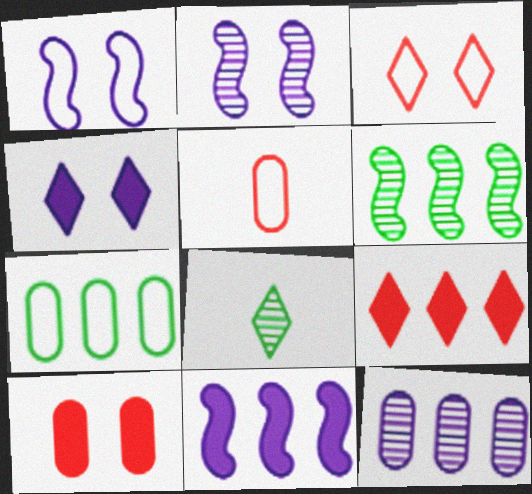[[4, 5, 6]]